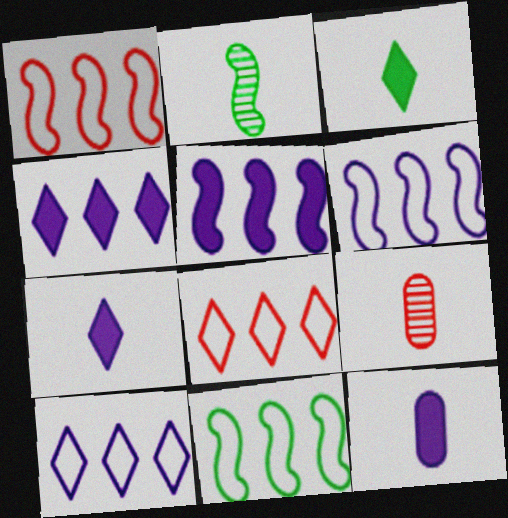[[1, 6, 11]]